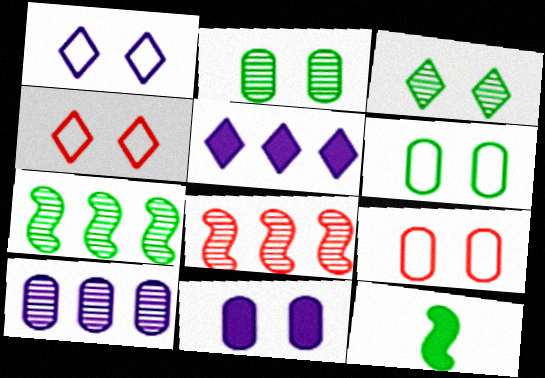[[2, 9, 11], 
[4, 10, 12]]